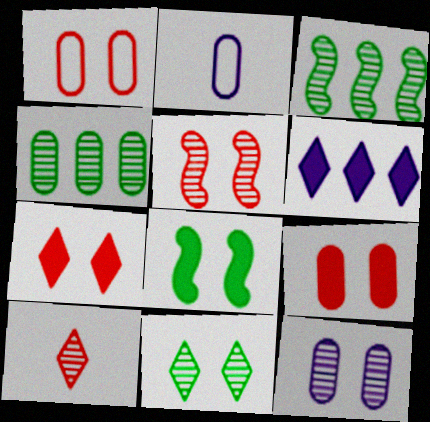[[1, 5, 7], 
[2, 3, 7], 
[2, 4, 9], 
[3, 10, 12], 
[5, 11, 12]]